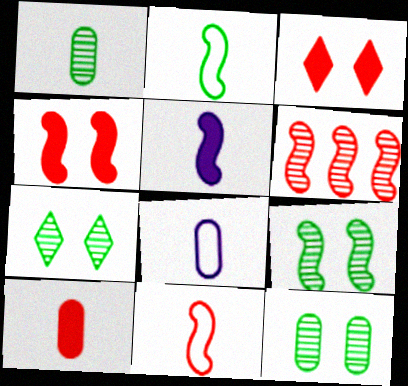[[1, 8, 10], 
[4, 6, 11], 
[7, 9, 12]]